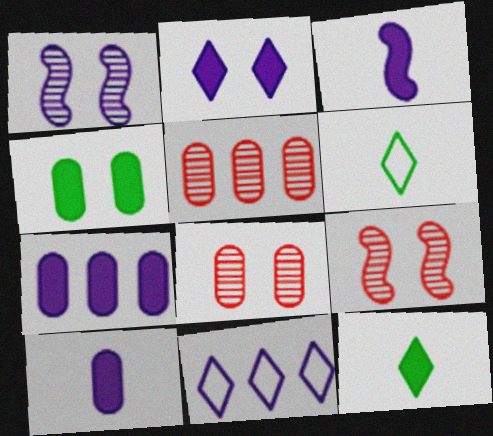[[1, 10, 11], 
[2, 3, 7], 
[6, 7, 9]]